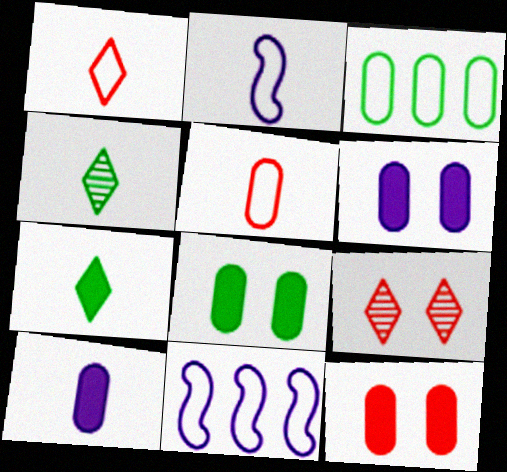[[4, 11, 12], 
[6, 8, 12]]